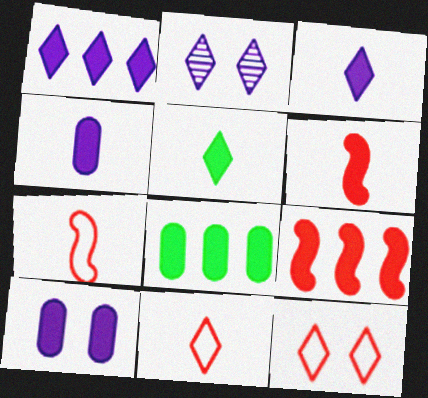[[1, 8, 9], 
[2, 7, 8], 
[4, 5, 6], 
[5, 9, 10]]